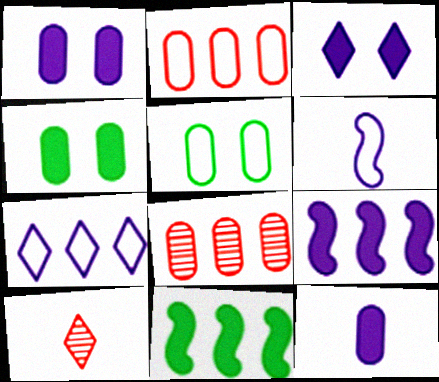[[3, 9, 12], 
[5, 8, 12], 
[5, 9, 10], 
[7, 8, 11]]